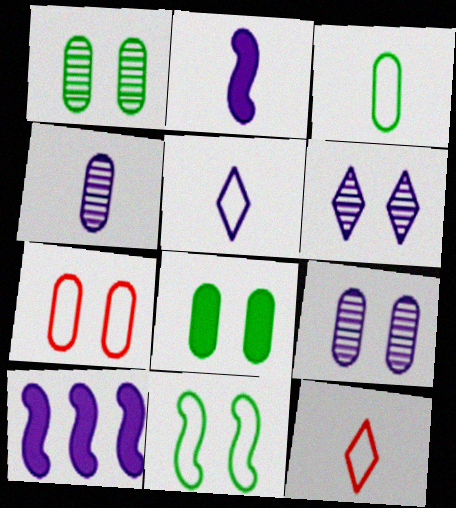[[1, 10, 12], 
[2, 4, 5], 
[5, 9, 10], 
[7, 8, 9]]